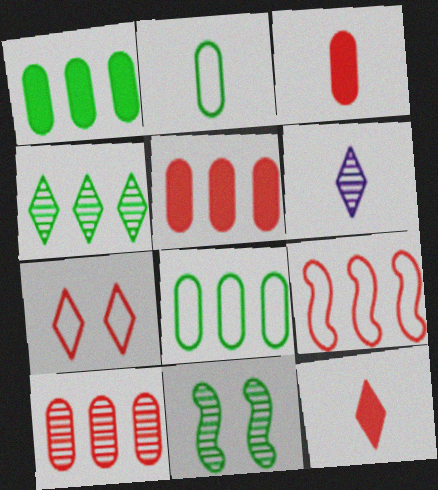[[6, 10, 11]]